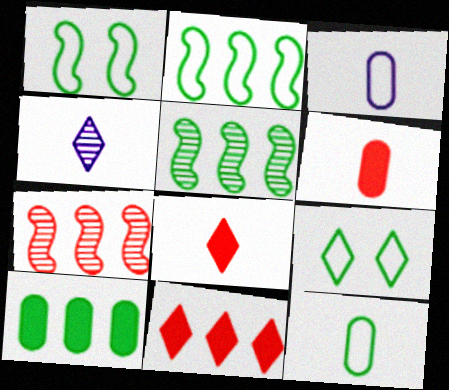[[2, 9, 12], 
[4, 9, 11]]